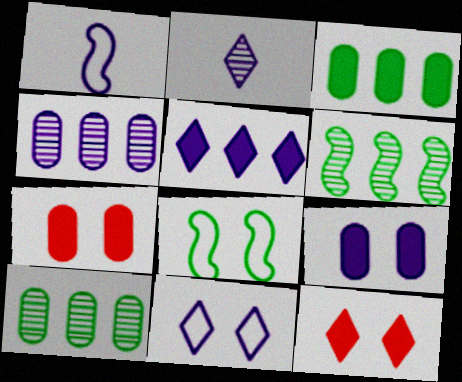[[1, 10, 12], 
[2, 5, 11]]